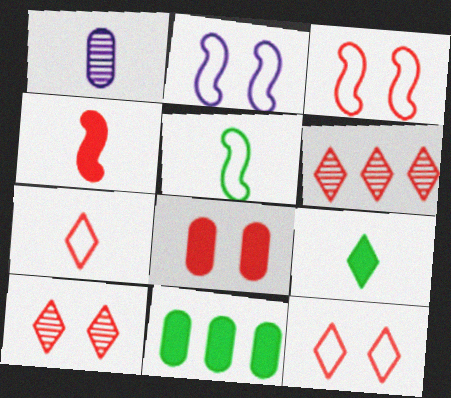[[3, 8, 10]]